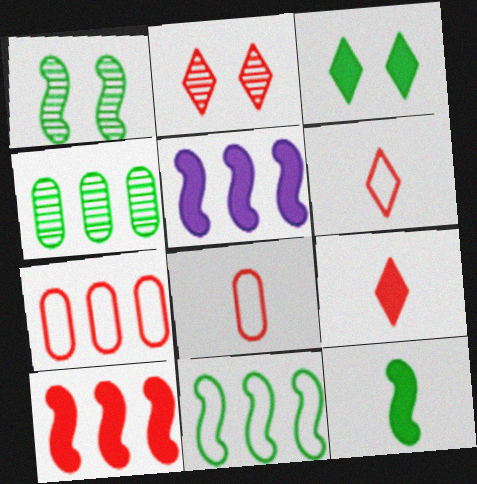[[1, 11, 12], 
[2, 8, 10]]